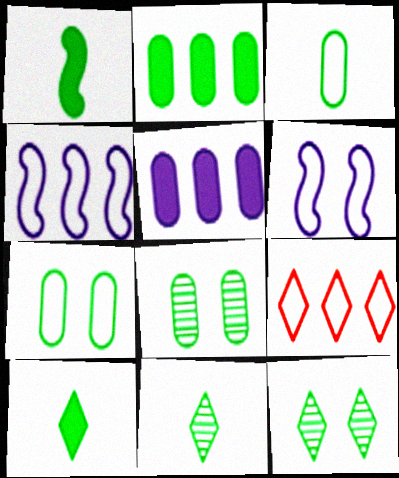[[1, 3, 11], 
[2, 3, 8], 
[3, 6, 9]]